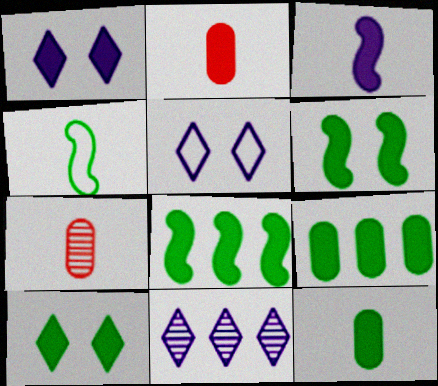[[1, 2, 8], 
[5, 7, 8], 
[8, 10, 12]]